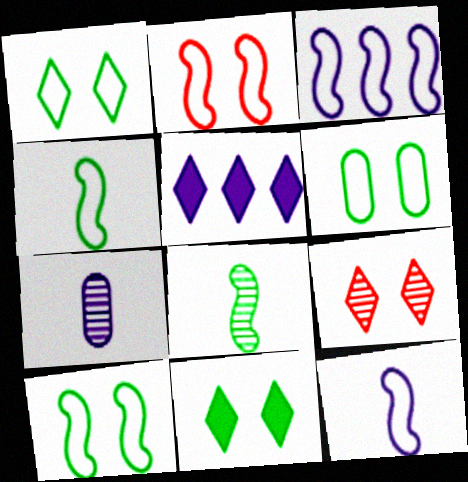[[1, 6, 10], 
[2, 3, 4]]